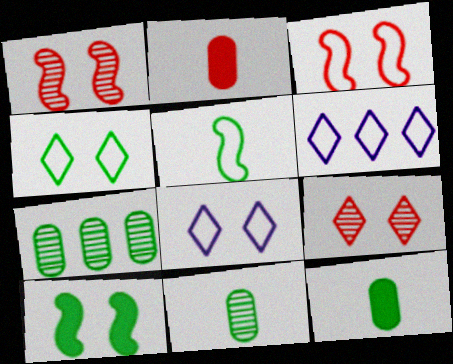[[1, 6, 12]]